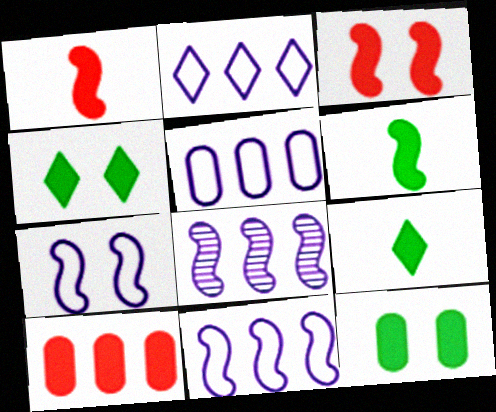[[2, 5, 11]]